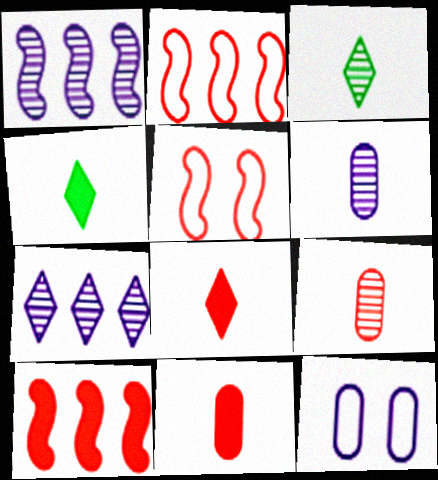[[3, 10, 12]]